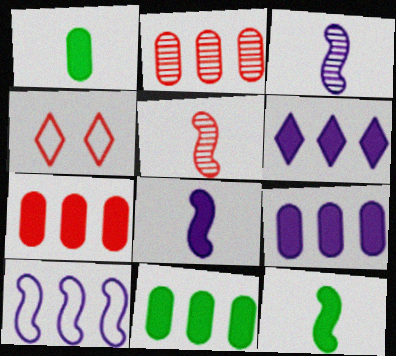[[3, 4, 11], 
[4, 5, 7], 
[7, 9, 11]]